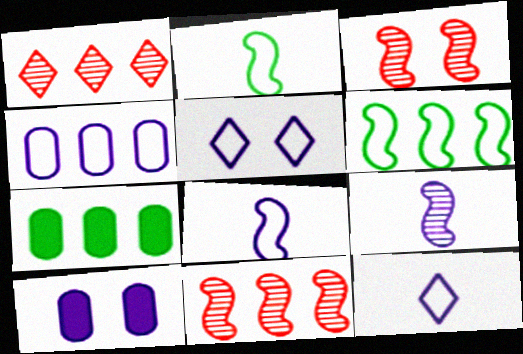[[1, 2, 10], 
[3, 7, 12], 
[4, 5, 8]]